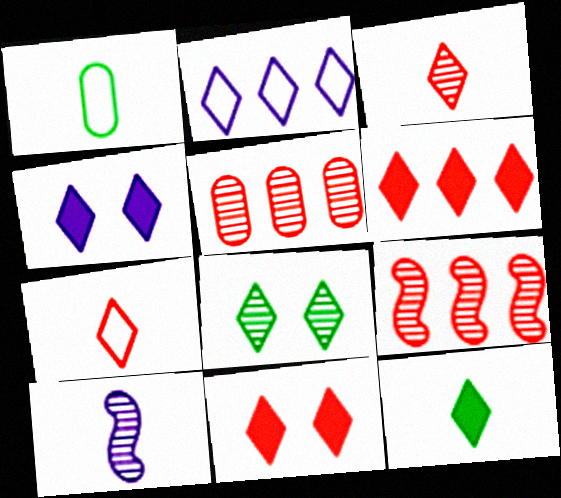[[1, 4, 9], 
[4, 6, 12], 
[5, 8, 10]]